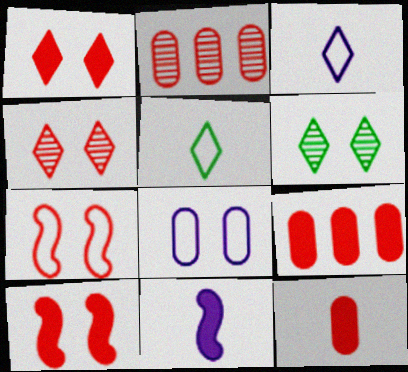[[6, 8, 10]]